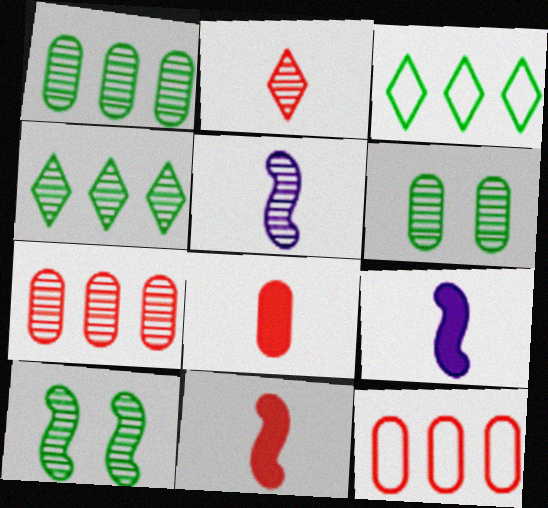[]